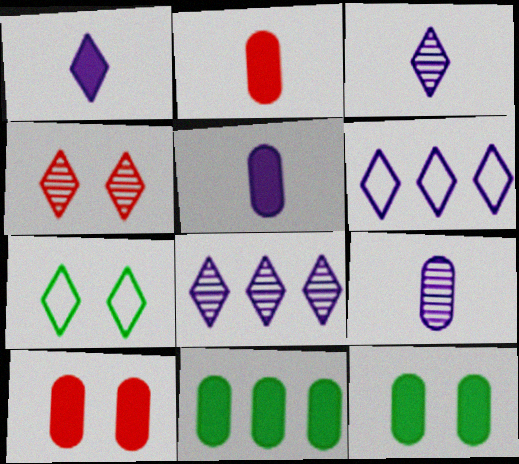[[5, 10, 11]]